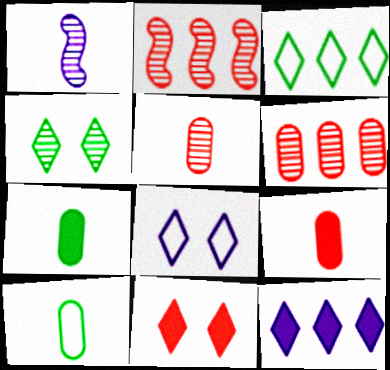[[1, 4, 6], 
[2, 7, 8], 
[4, 8, 11]]